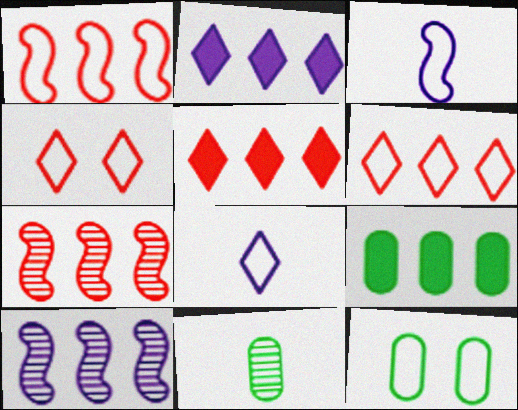[[1, 8, 12], 
[3, 6, 12], 
[6, 9, 10], 
[9, 11, 12]]